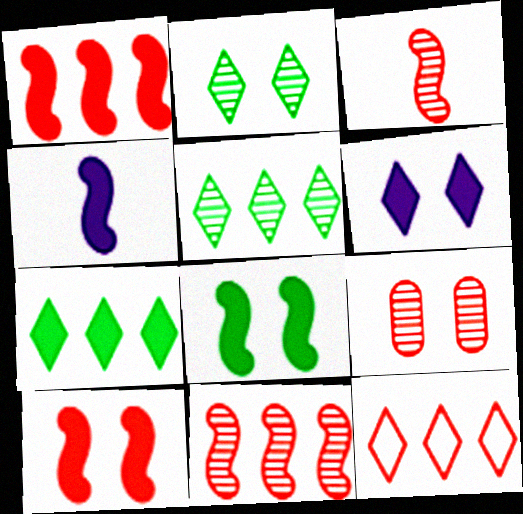[[1, 4, 8]]